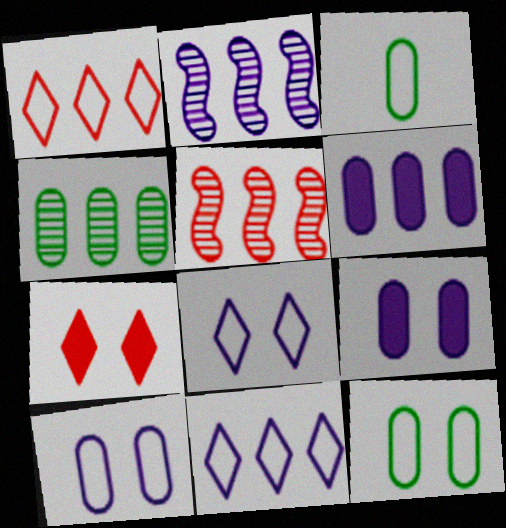[[2, 3, 7], 
[2, 6, 11]]